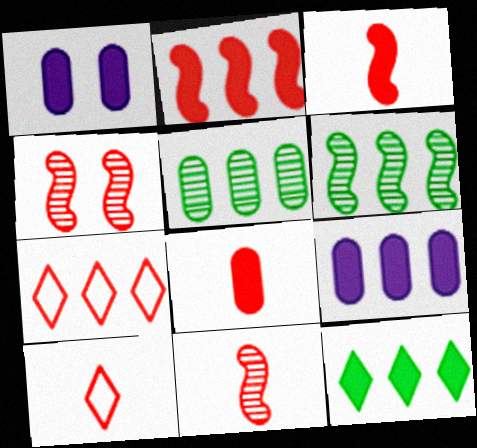[[1, 3, 12], 
[1, 6, 10], 
[2, 9, 12], 
[4, 7, 8], 
[6, 7, 9], 
[8, 10, 11]]